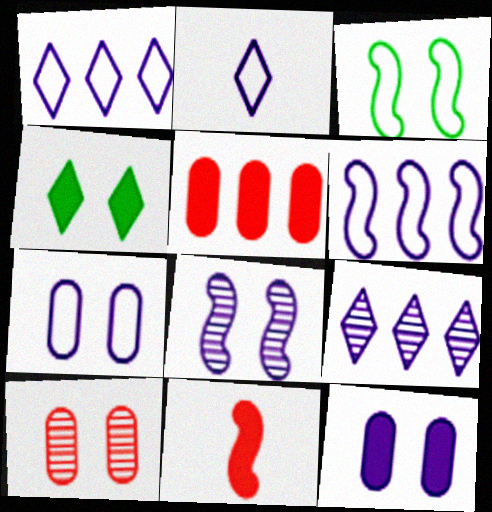[[2, 6, 7]]